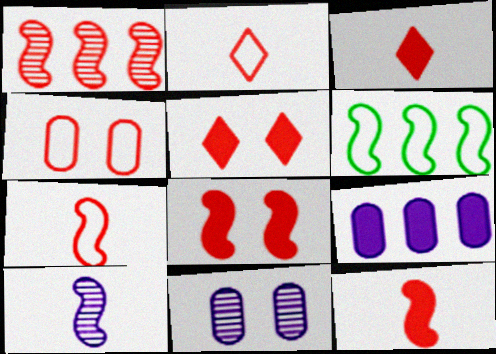[[1, 3, 4], 
[1, 7, 8], 
[3, 6, 11], 
[6, 8, 10]]